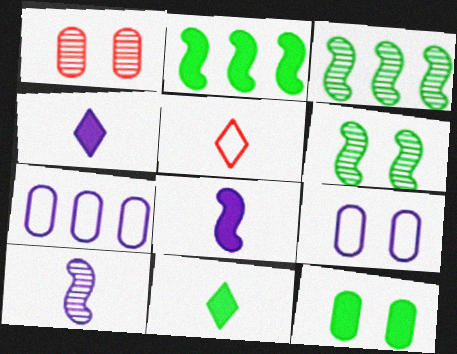[[1, 9, 12], 
[2, 11, 12]]